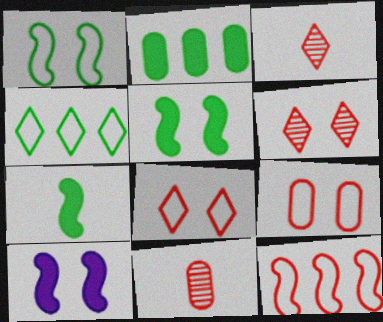[[4, 10, 11]]